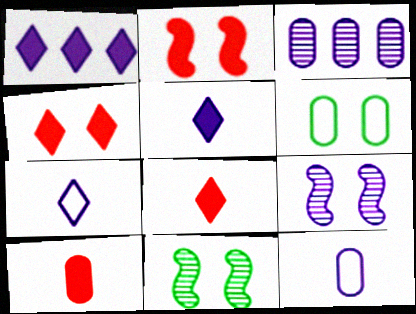[[1, 9, 12], 
[3, 6, 10], 
[4, 6, 9]]